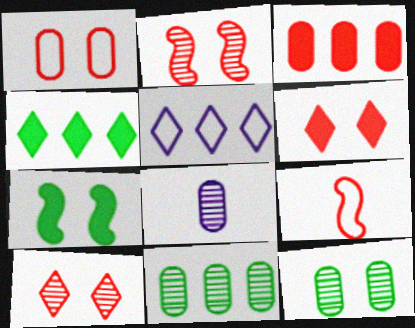[[1, 2, 6], 
[3, 9, 10]]